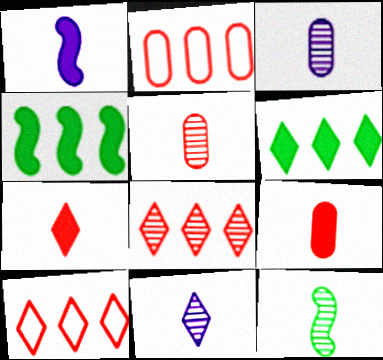[[5, 11, 12]]